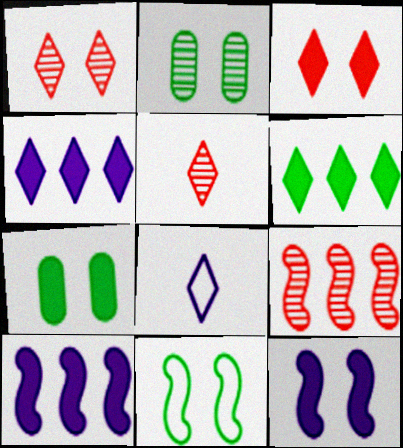[[1, 6, 8], 
[3, 7, 12], 
[7, 8, 9]]